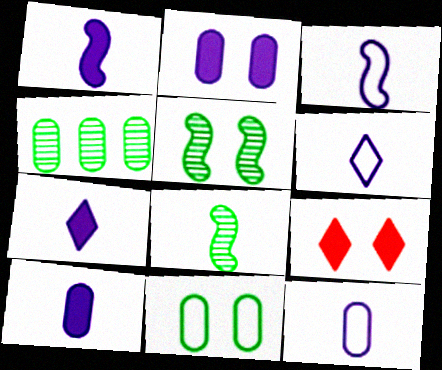[[1, 7, 10], 
[3, 4, 9], 
[3, 6, 12]]